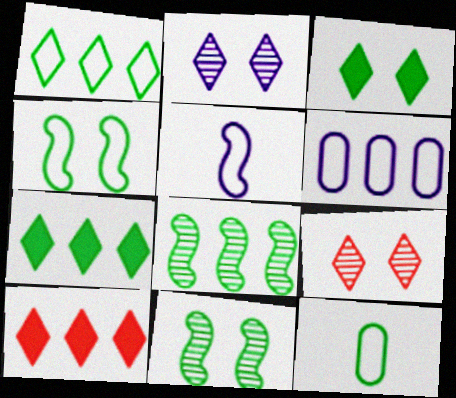[[1, 4, 12], 
[3, 8, 12], 
[6, 8, 10], 
[7, 11, 12]]